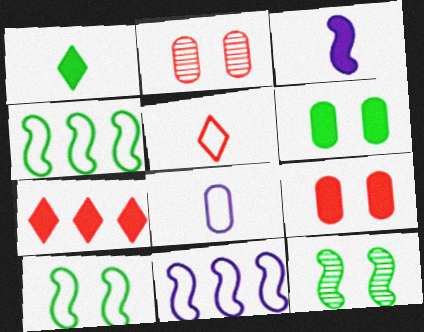[[1, 2, 11], 
[3, 6, 7], 
[7, 8, 12]]